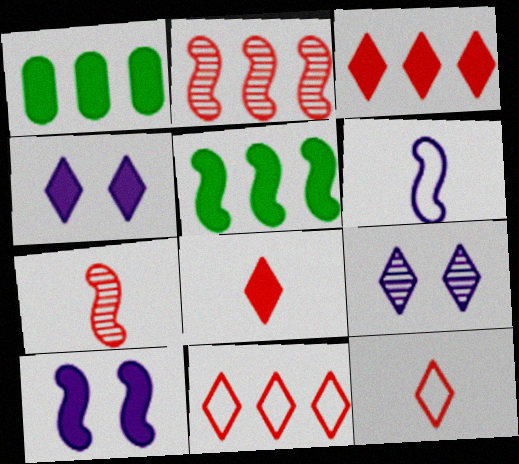[[1, 8, 10]]